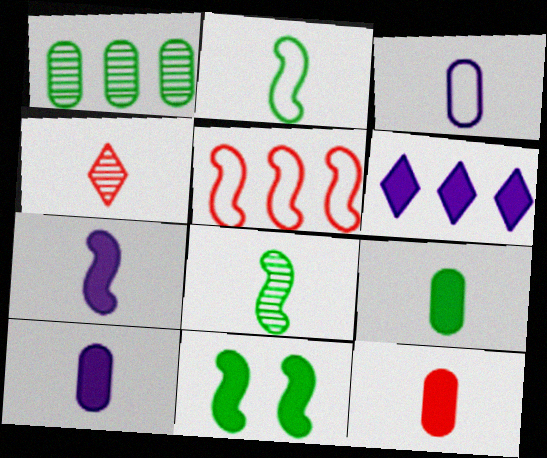[[1, 5, 6], 
[2, 4, 10], 
[6, 11, 12], 
[9, 10, 12]]